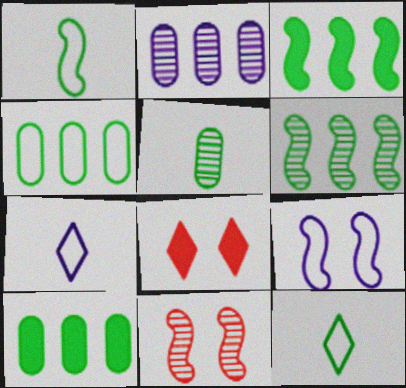[[1, 2, 8], 
[7, 10, 11]]